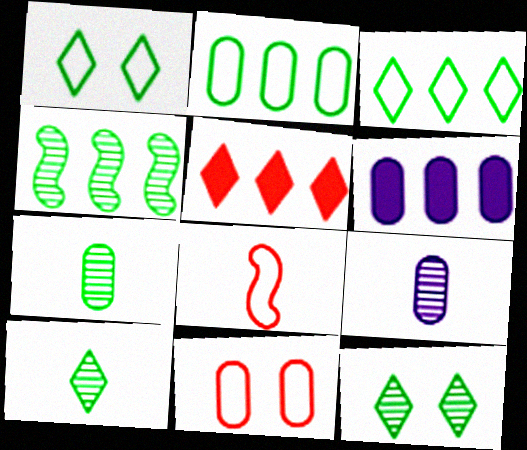[[4, 7, 12], 
[6, 7, 11], 
[6, 8, 12]]